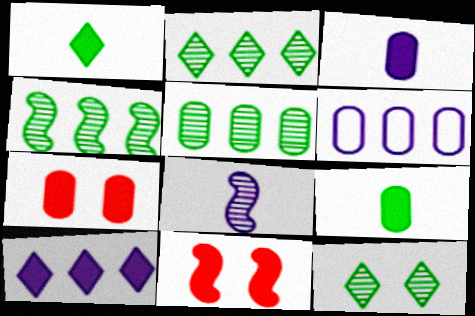[[2, 4, 5], 
[9, 10, 11]]